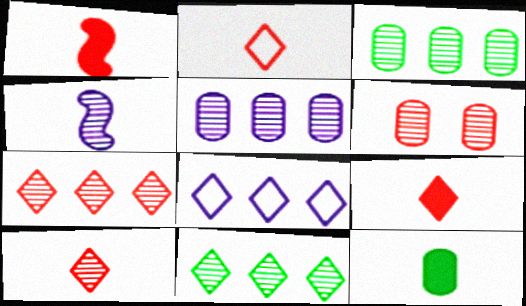[[2, 4, 12], 
[2, 9, 10], 
[4, 6, 11]]